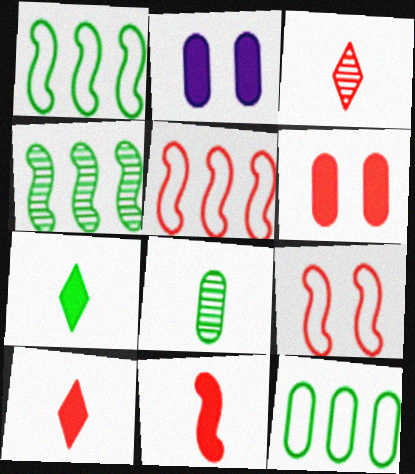[[1, 2, 3], 
[3, 5, 6]]